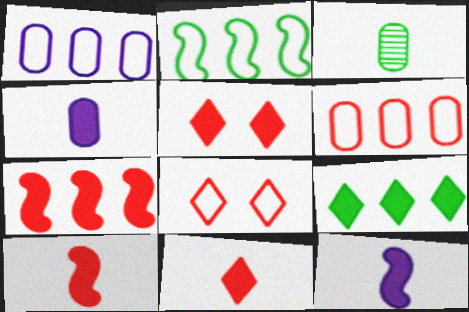[]